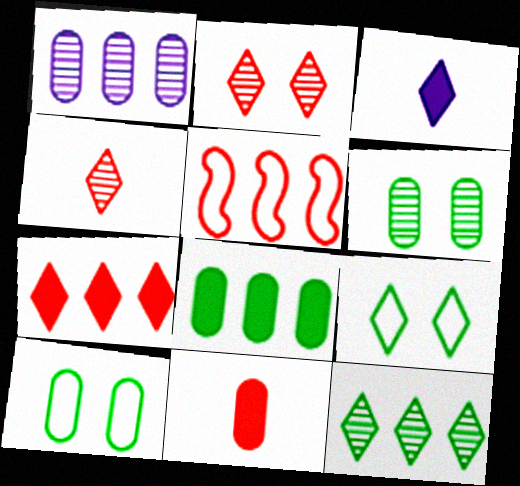[[1, 10, 11], 
[2, 5, 11], 
[3, 5, 6]]